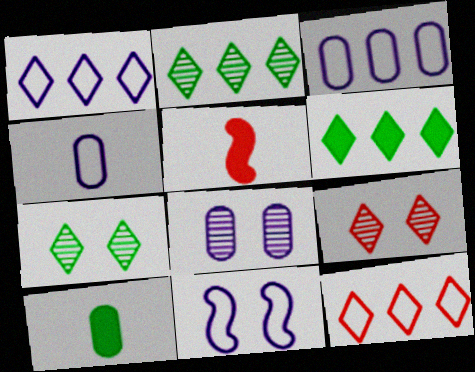[[1, 4, 11], 
[3, 5, 7]]